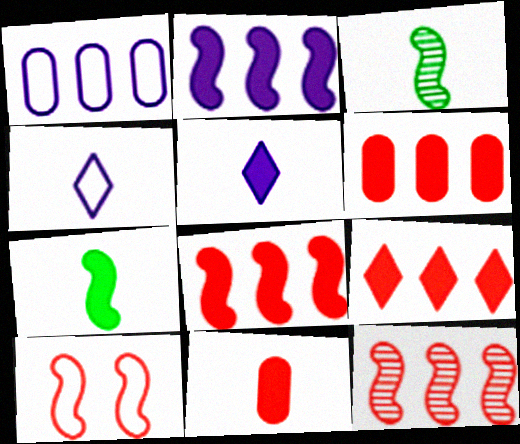[[2, 3, 10], 
[3, 4, 11], 
[5, 7, 11], 
[6, 8, 9]]